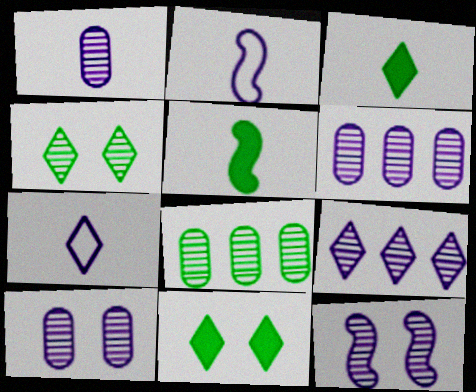[[1, 6, 10], 
[1, 9, 12]]